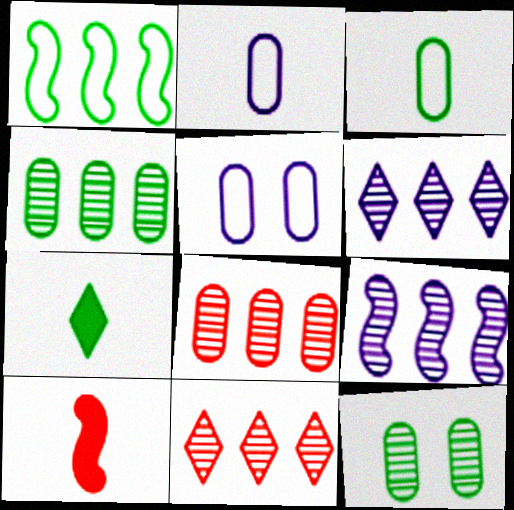[[1, 7, 12], 
[4, 9, 11]]